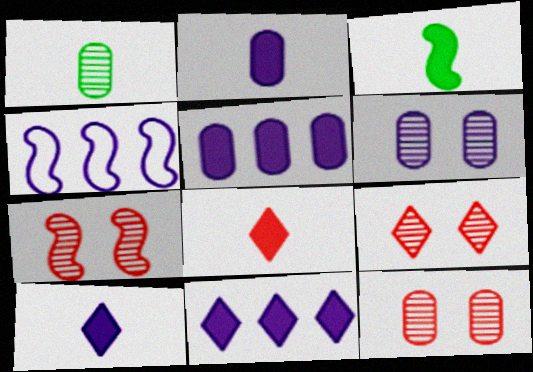[[2, 3, 8], 
[3, 4, 7], 
[4, 6, 10], 
[7, 9, 12]]